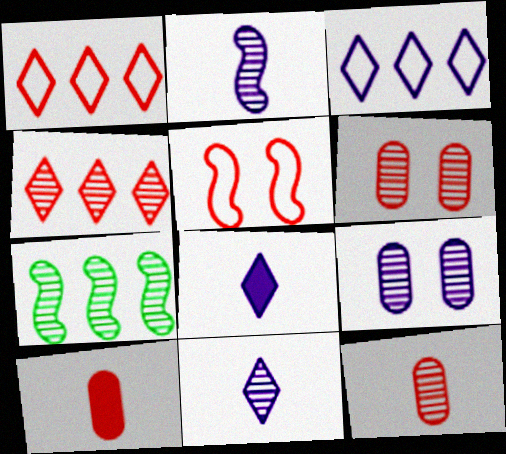[[4, 5, 10], 
[6, 7, 11]]